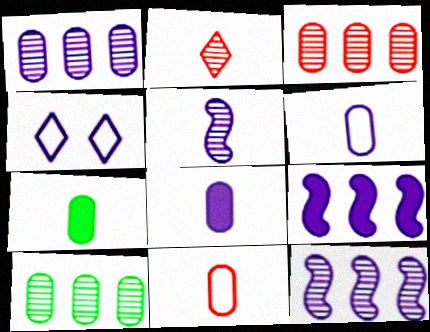[[1, 3, 10], 
[4, 8, 12]]